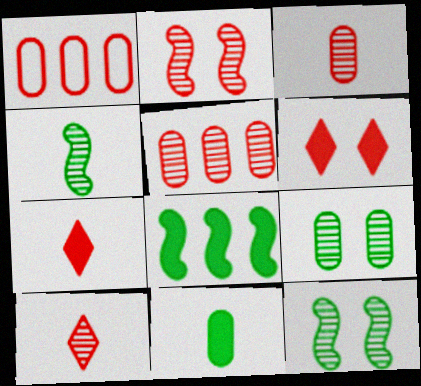[[1, 2, 7], 
[2, 5, 10]]